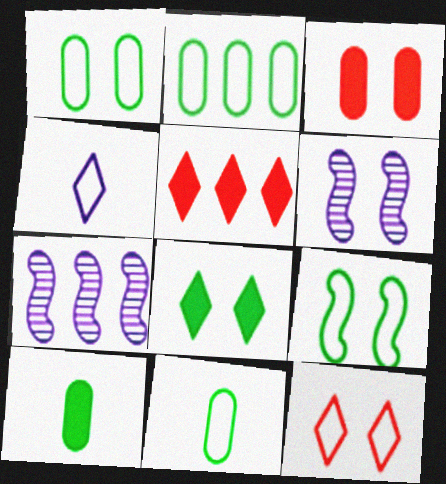[[1, 2, 11], 
[2, 5, 7], 
[5, 6, 11], 
[7, 10, 12]]